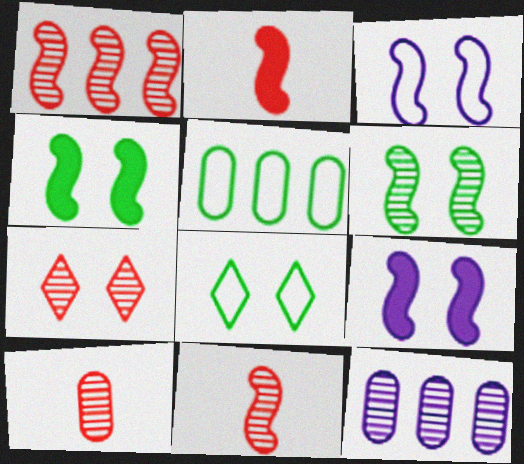[[1, 7, 10], 
[2, 8, 12]]